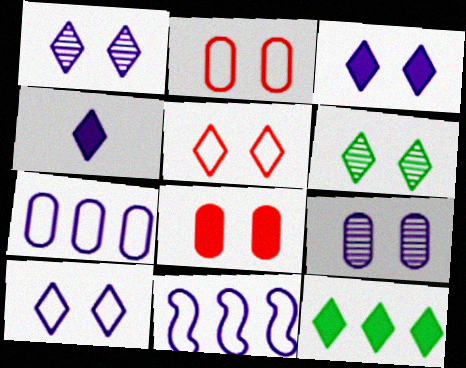[[1, 3, 10], 
[3, 5, 6], 
[4, 9, 11]]